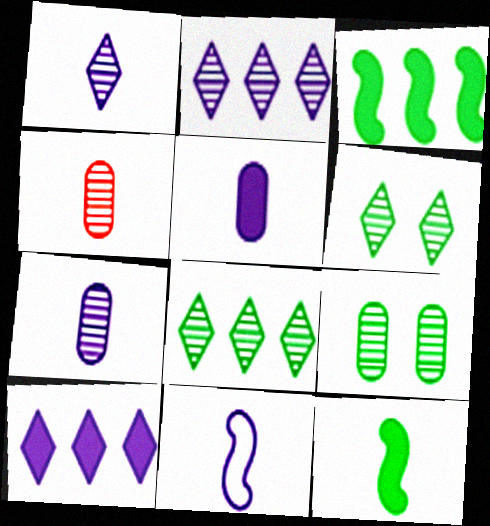[[1, 5, 11]]